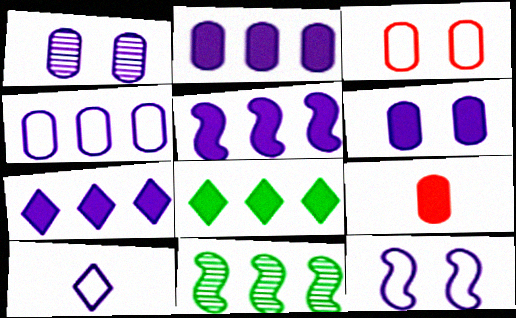[[1, 5, 10], 
[2, 5, 7], 
[4, 10, 12]]